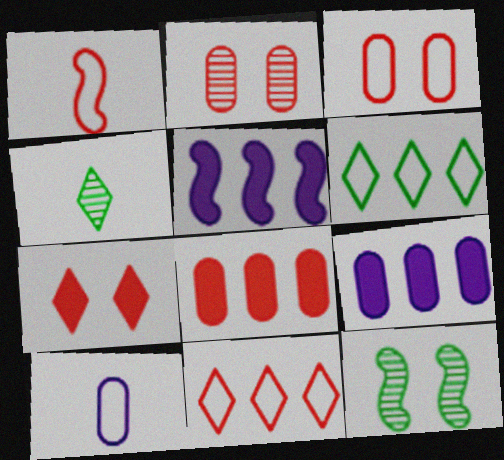[[1, 3, 11], 
[1, 5, 12], 
[3, 4, 5]]